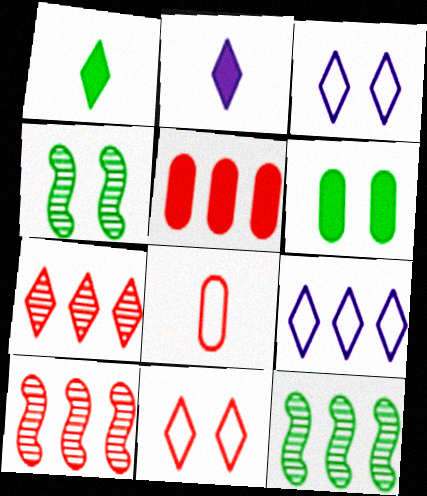[[1, 3, 7], 
[5, 9, 12]]